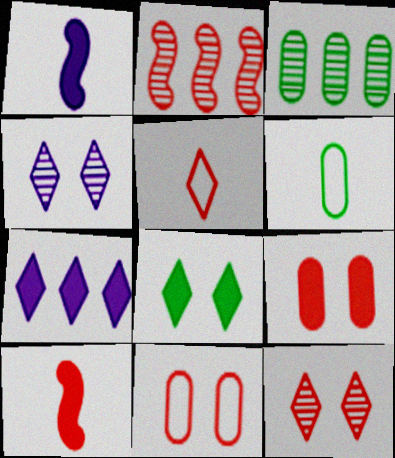[[2, 5, 9]]